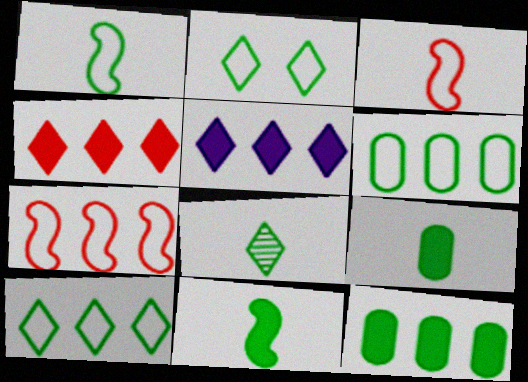[[1, 2, 6], 
[1, 8, 9]]